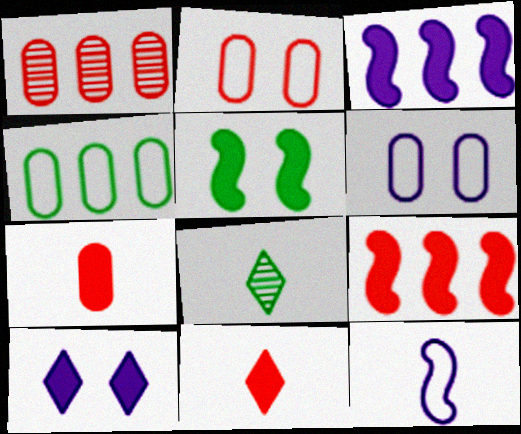[[1, 2, 7], 
[2, 3, 8], 
[4, 5, 8], 
[6, 8, 9], 
[7, 8, 12]]